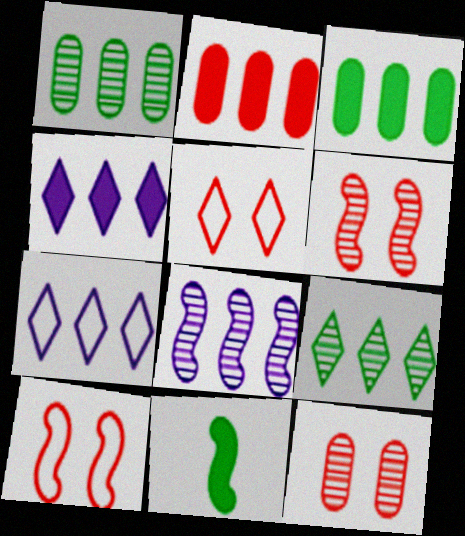[[7, 11, 12], 
[8, 10, 11]]